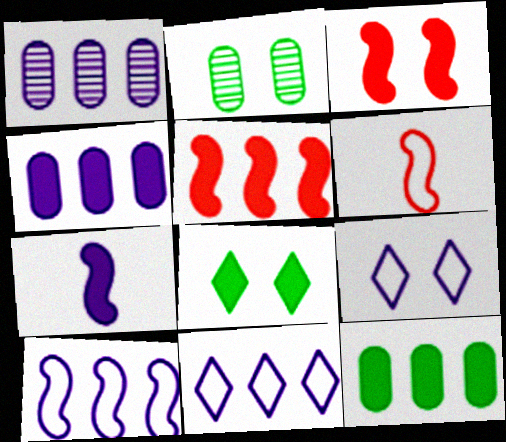[[1, 6, 8], 
[1, 7, 9], 
[2, 3, 9]]